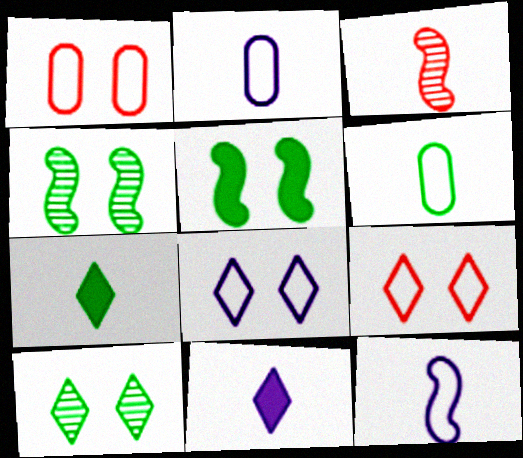[[2, 3, 7], 
[3, 6, 11]]